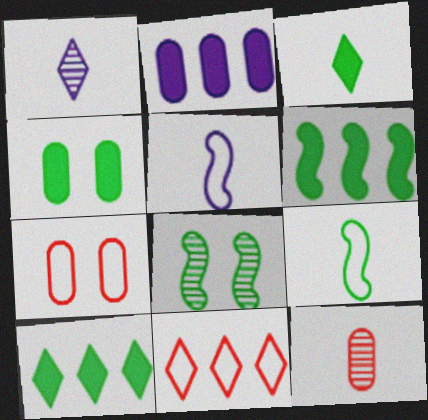[[1, 6, 7], 
[3, 4, 6], 
[3, 5, 12], 
[6, 8, 9]]